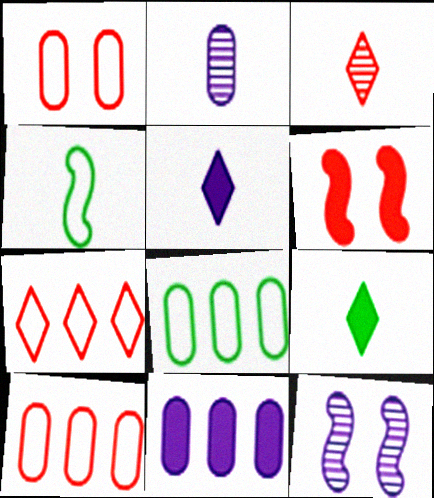[[3, 6, 10], 
[6, 9, 11], 
[9, 10, 12]]